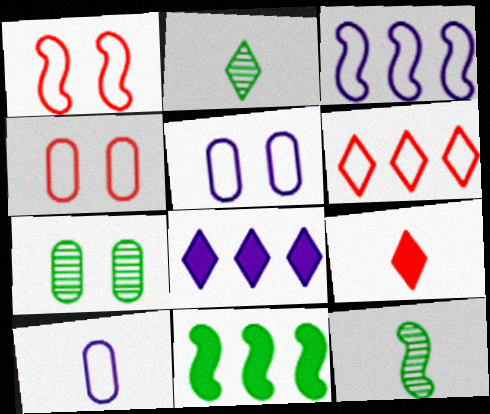[[3, 7, 9], 
[4, 8, 12], 
[9, 10, 12]]